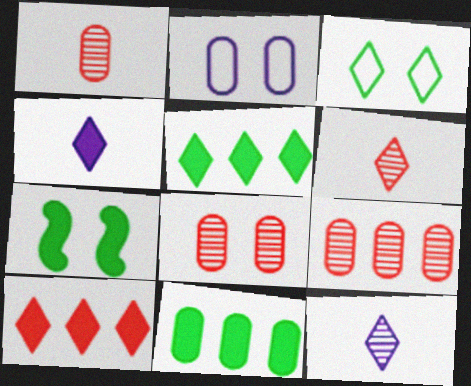[[1, 2, 11], 
[1, 8, 9], 
[3, 10, 12]]